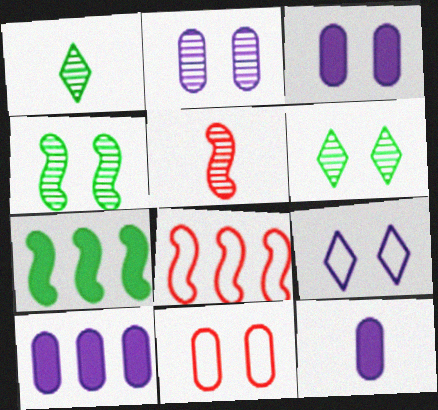[[1, 3, 8], 
[3, 10, 12], 
[6, 8, 12]]